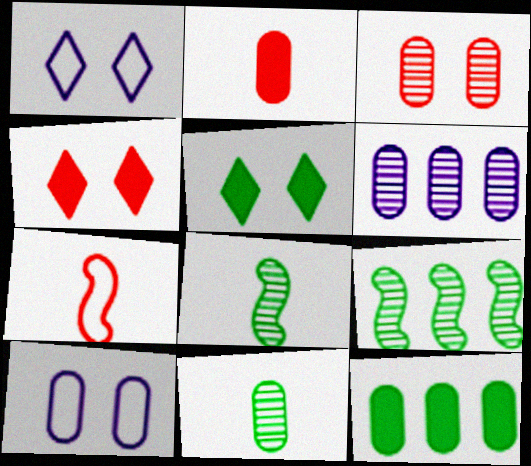[[1, 2, 9], 
[3, 6, 11], 
[5, 6, 7]]